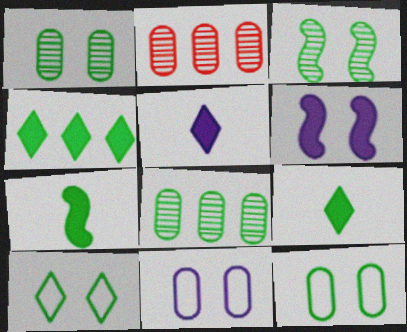[[7, 8, 10]]